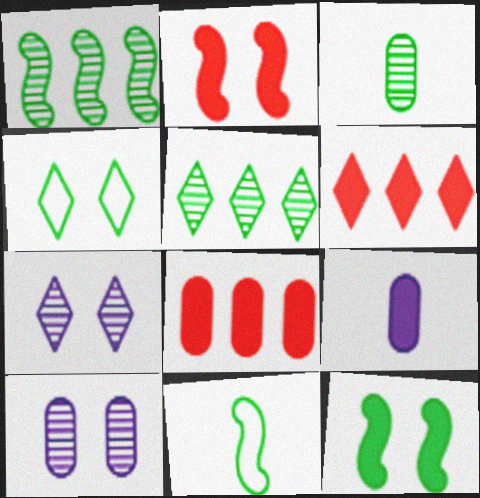[[1, 11, 12], 
[2, 4, 10], 
[6, 9, 12], 
[6, 10, 11], 
[7, 8, 11]]